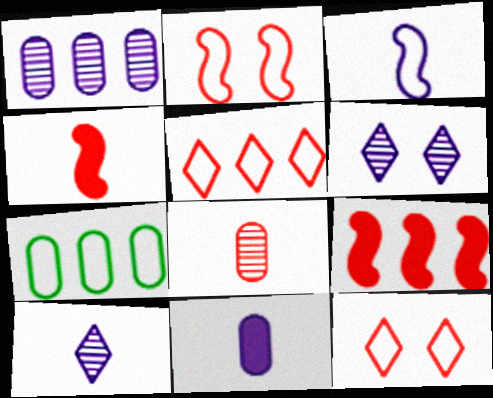[[3, 7, 12], 
[3, 10, 11], 
[4, 6, 7], 
[8, 9, 12]]